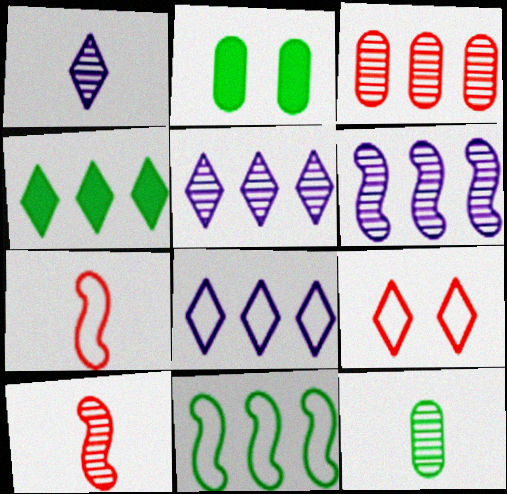[[1, 4, 9], 
[1, 10, 12], 
[2, 5, 7], 
[2, 8, 10]]